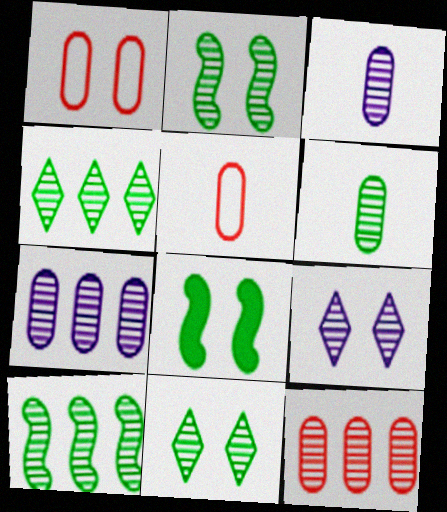[[1, 8, 9], 
[2, 4, 6], 
[6, 10, 11]]